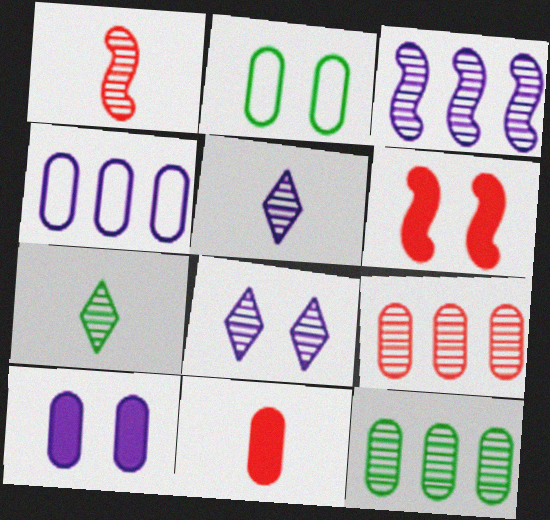[[1, 8, 12], 
[2, 6, 8], 
[4, 6, 7]]